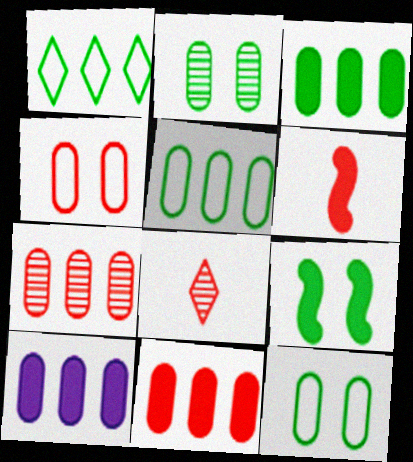[[3, 10, 11], 
[5, 7, 10]]